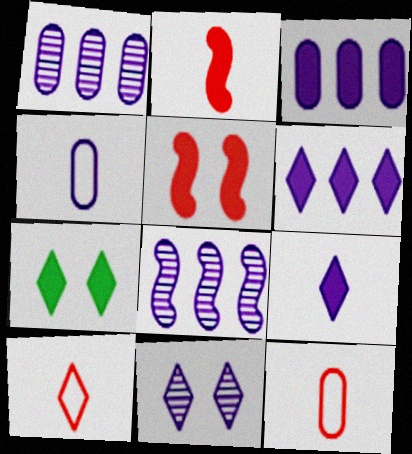[[2, 3, 7], 
[7, 8, 12]]